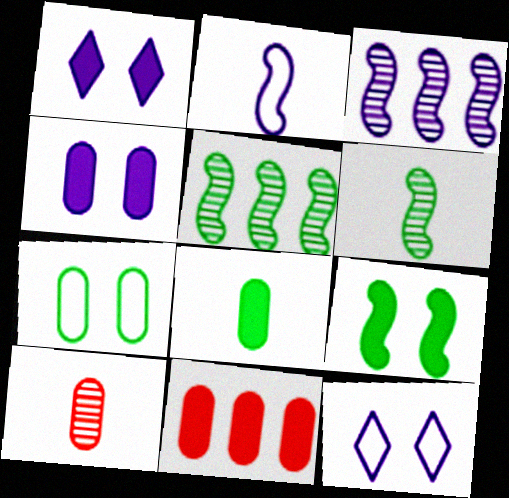[[4, 8, 11], 
[6, 11, 12]]